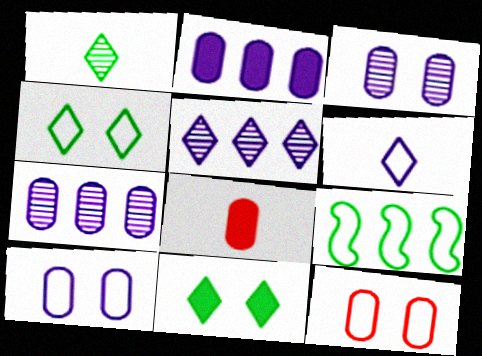[[6, 9, 12]]